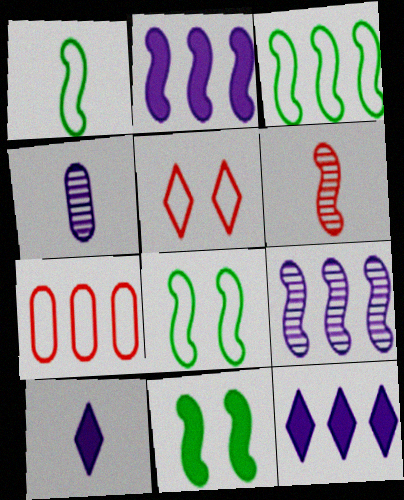[[1, 3, 8], 
[2, 6, 8]]